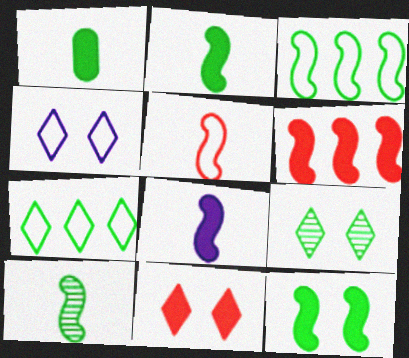[[1, 3, 9], 
[3, 10, 12], 
[4, 9, 11], 
[5, 8, 10], 
[6, 8, 12]]